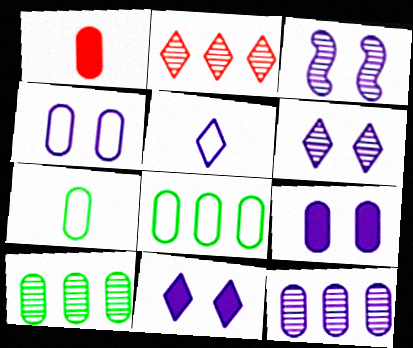[[1, 4, 10], 
[3, 4, 11]]